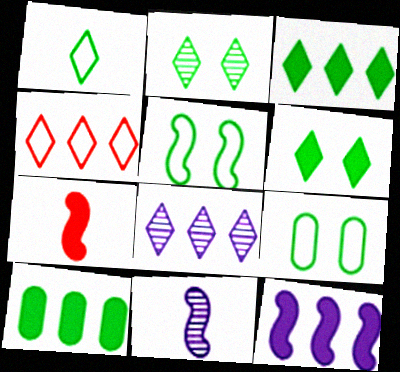[[1, 2, 3], 
[3, 4, 8], 
[7, 8, 9]]